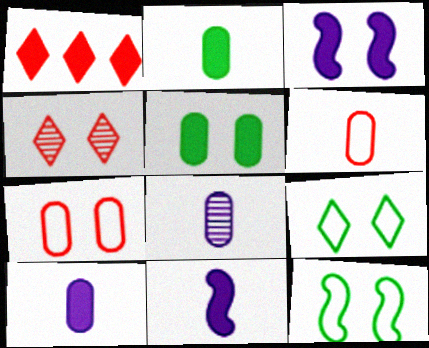[[1, 2, 3], 
[1, 5, 11], 
[1, 8, 12], 
[2, 6, 8]]